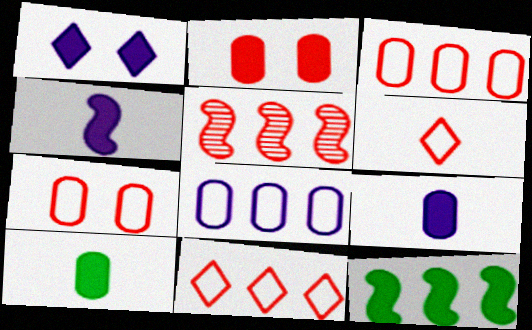[[2, 5, 6]]